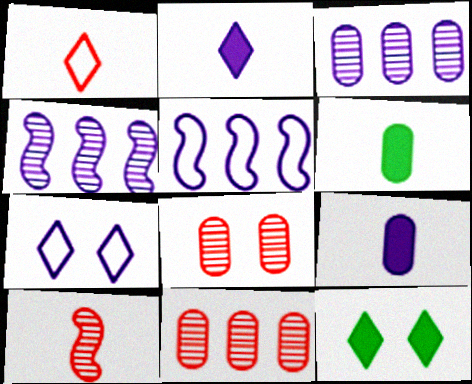[[4, 7, 9]]